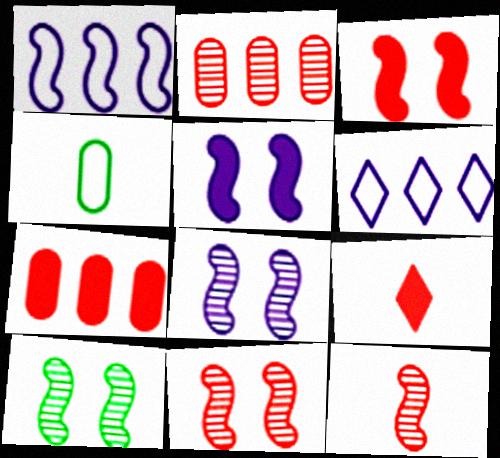[[3, 7, 9], 
[8, 10, 11]]